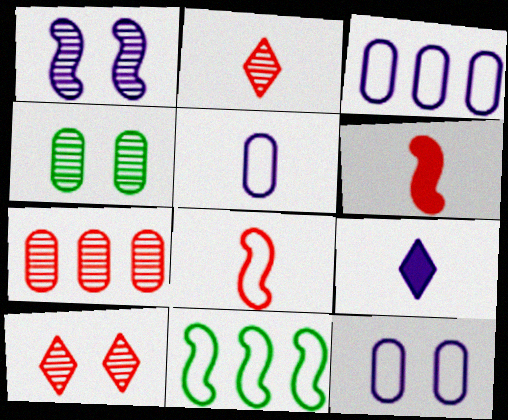[[1, 3, 9], 
[1, 4, 10], 
[1, 6, 11], 
[3, 5, 12]]